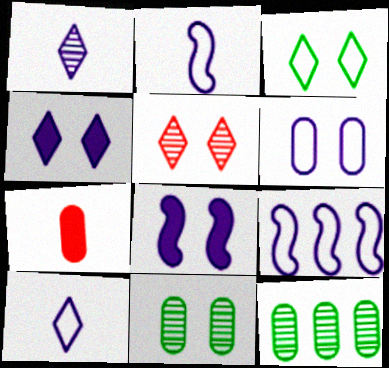[[3, 4, 5], 
[6, 7, 12], 
[6, 9, 10]]